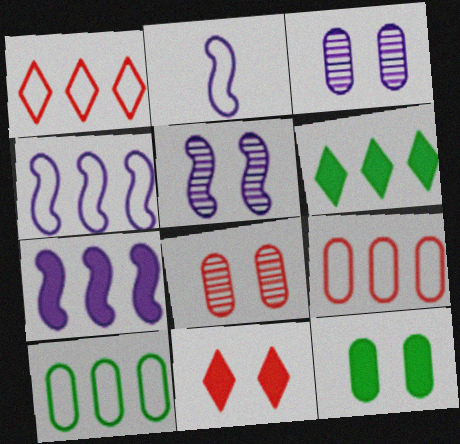[[1, 4, 10], 
[2, 5, 7], 
[2, 6, 8]]